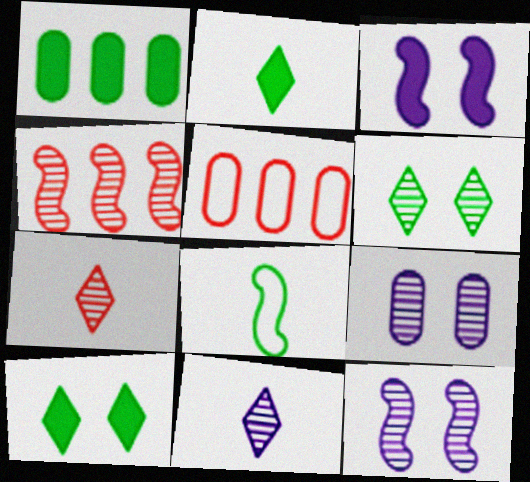[[1, 6, 8], 
[2, 5, 12], 
[3, 4, 8]]